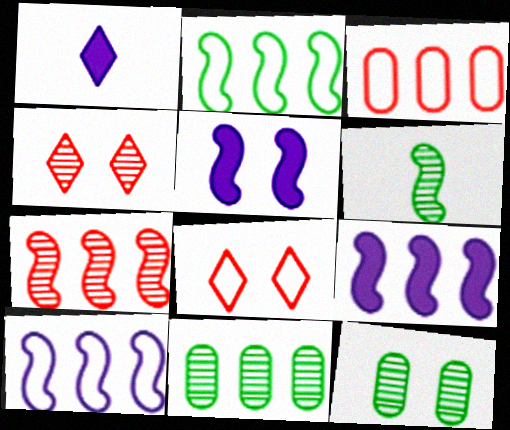[[2, 7, 9], 
[5, 8, 12]]